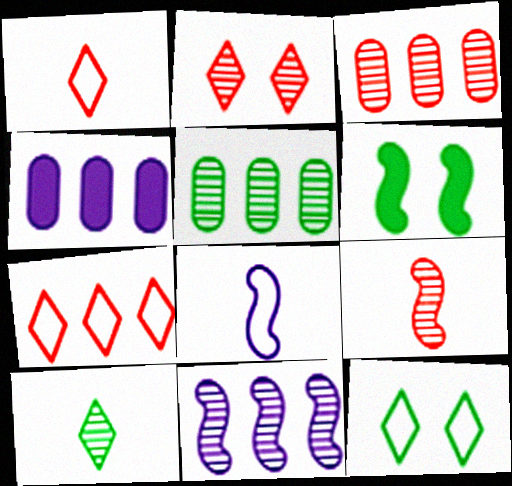[[2, 3, 9], 
[4, 9, 12]]